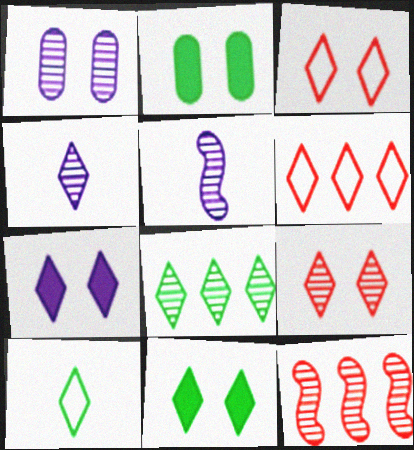[[2, 5, 6], 
[4, 6, 11], 
[4, 8, 9], 
[8, 10, 11]]